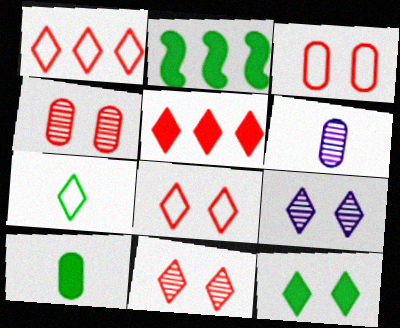[[2, 6, 8], 
[2, 10, 12], 
[5, 7, 9], 
[8, 9, 12]]